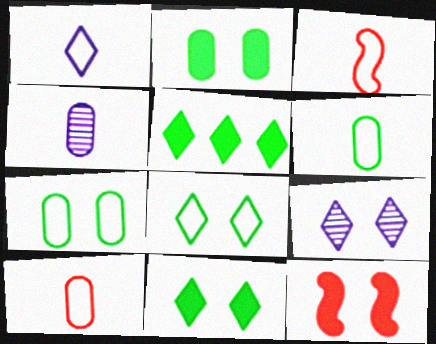[[1, 3, 6], 
[7, 9, 12]]